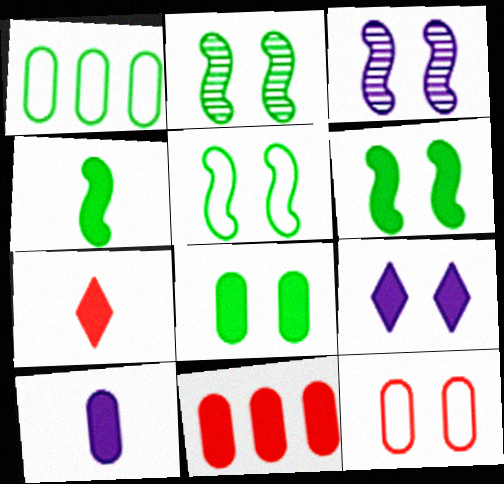[[1, 3, 7], 
[2, 5, 6], 
[2, 9, 12], 
[4, 7, 10], 
[4, 9, 11], 
[8, 10, 11]]